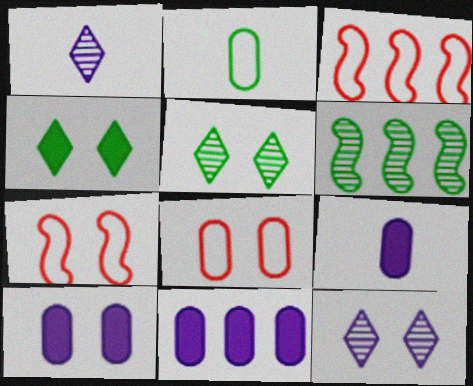[[2, 4, 6], 
[3, 5, 9], 
[5, 7, 10], 
[9, 10, 11]]